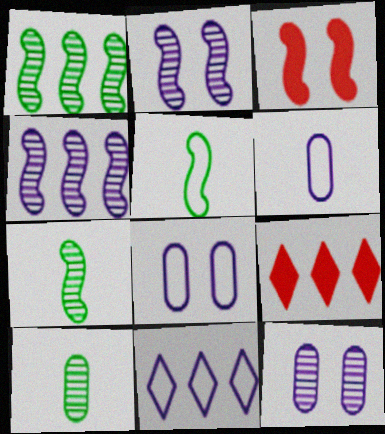[[3, 4, 5], 
[3, 10, 11], 
[5, 9, 12], 
[7, 8, 9]]